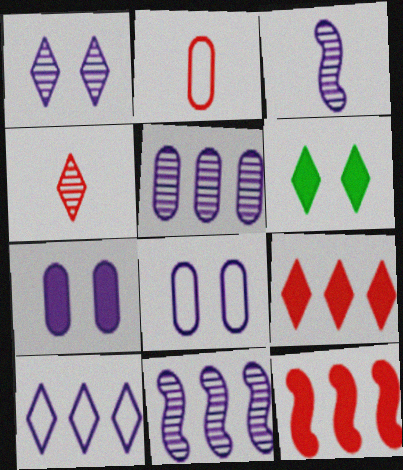[[1, 3, 5], 
[2, 6, 11], 
[3, 7, 10], 
[4, 6, 10]]